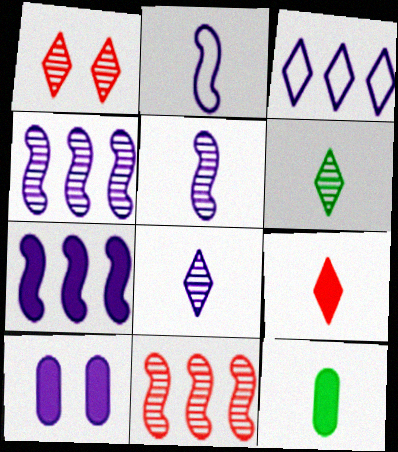[[3, 5, 10]]